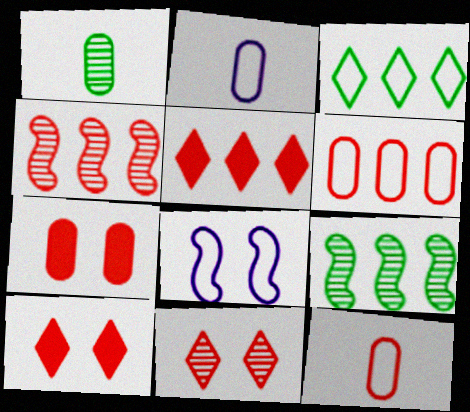[[1, 5, 8], 
[2, 9, 10], 
[3, 8, 12], 
[4, 5, 6], 
[4, 10, 12]]